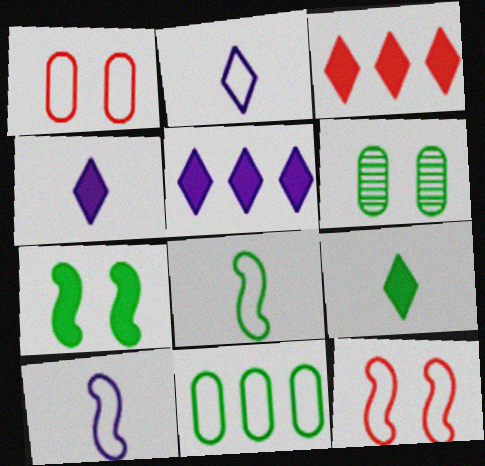[[2, 11, 12], 
[3, 6, 10]]